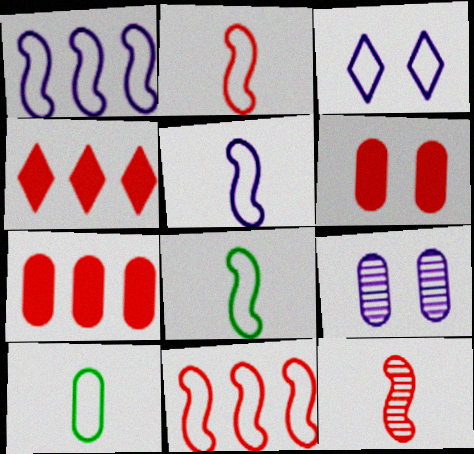[[2, 5, 8], 
[3, 10, 11], 
[4, 8, 9], 
[7, 9, 10]]